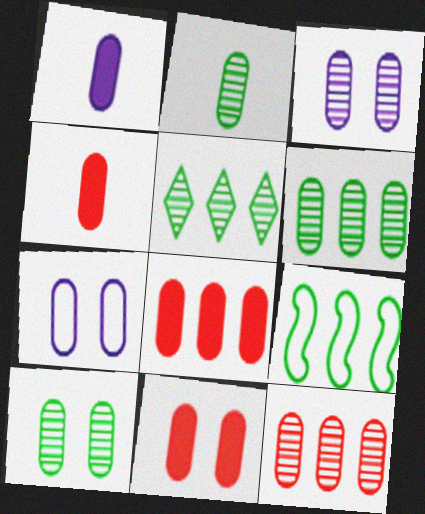[[2, 3, 12], 
[2, 6, 10], 
[2, 7, 8], 
[4, 6, 7], 
[4, 8, 11], 
[7, 10, 11]]